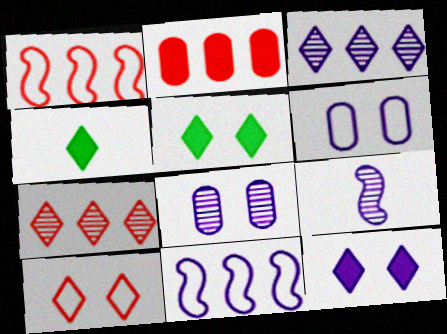[[1, 2, 7], 
[1, 4, 8], 
[3, 4, 10], 
[3, 8, 9]]